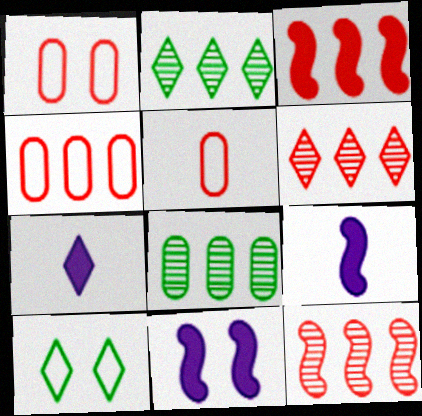[[1, 2, 9], 
[1, 4, 5], 
[2, 5, 11], 
[3, 4, 6], 
[6, 7, 10]]